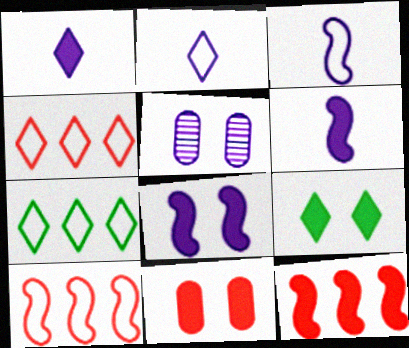[[8, 9, 11]]